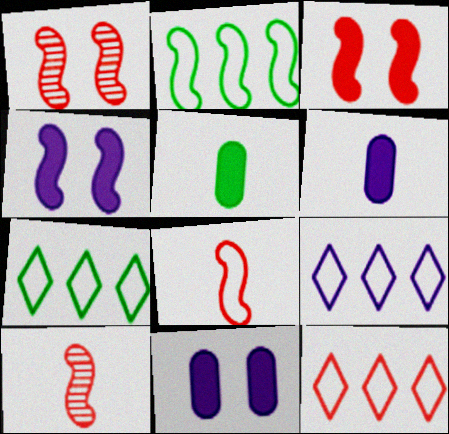[[1, 5, 9], 
[1, 6, 7], 
[2, 4, 10], 
[7, 9, 12], 
[7, 10, 11]]